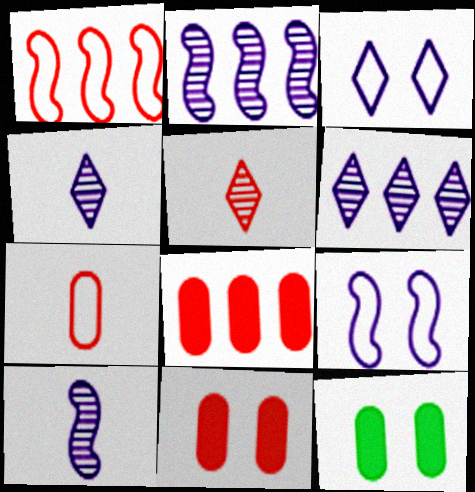[[1, 4, 12], 
[1, 5, 11]]